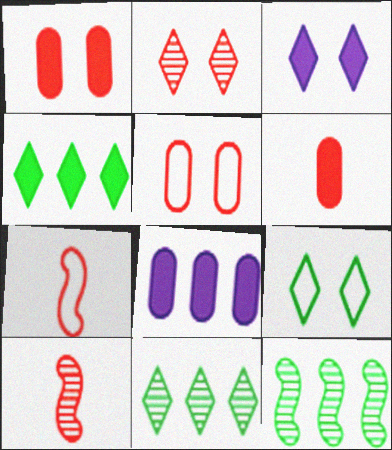[[2, 3, 9], 
[8, 9, 10]]